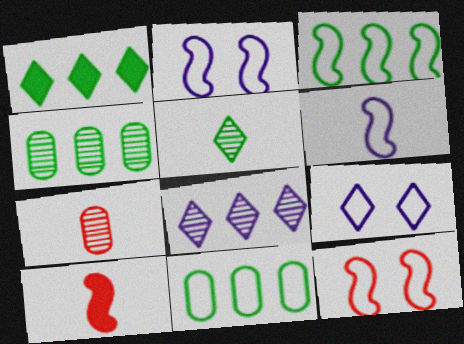[[1, 2, 7], 
[1, 3, 4], 
[3, 6, 12], 
[4, 9, 10]]